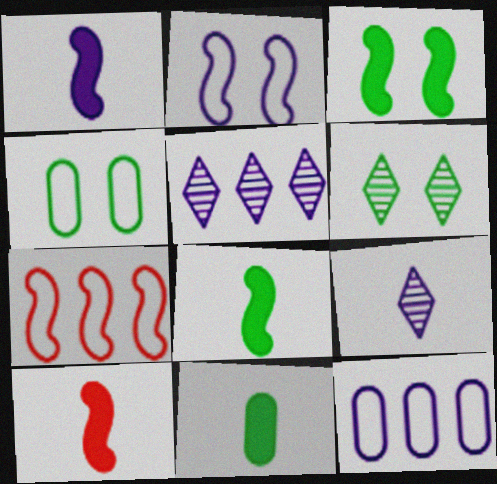[[1, 8, 10], 
[3, 4, 6], 
[4, 5, 10], 
[6, 10, 12]]